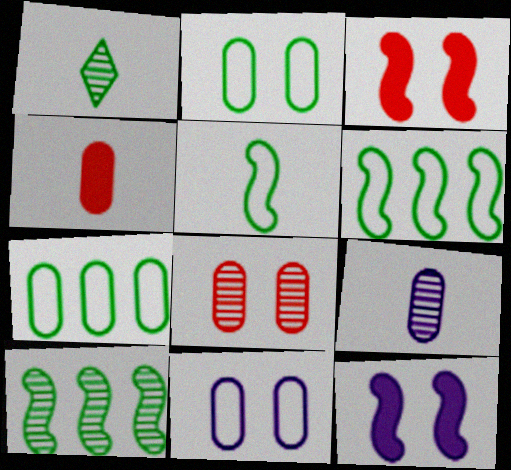[]